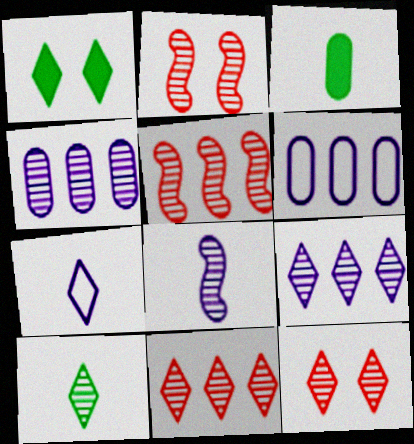[[1, 7, 11], 
[2, 4, 10], 
[9, 10, 12]]